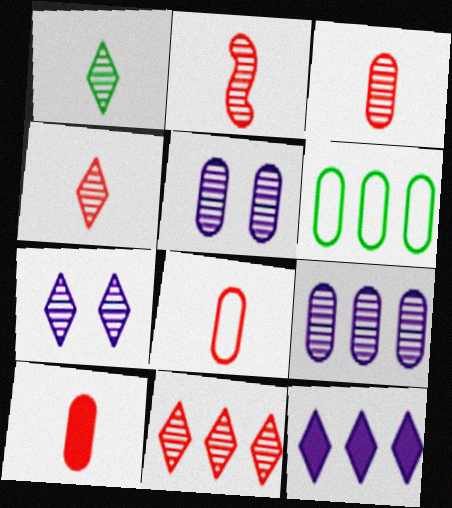[[1, 7, 11], 
[2, 3, 4], 
[3, 8, 10], 
[5, 6, 10]]